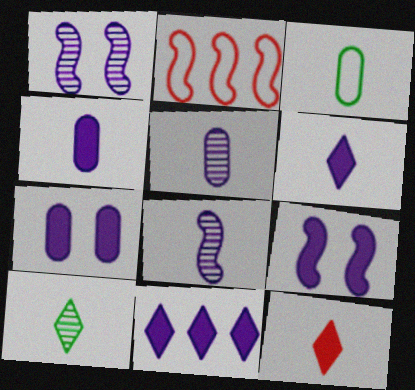[[2, 7, 10], 
[3, 8, 12], 
[4, 9, 11]]